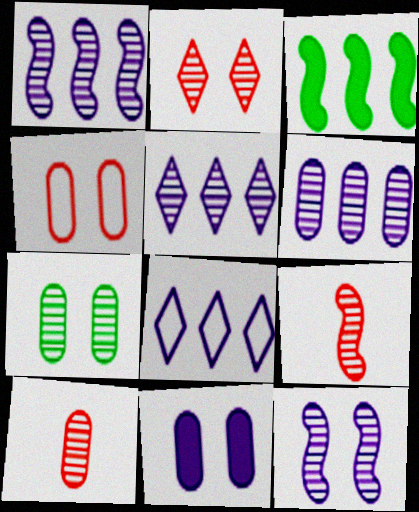[[1, 5, 6], 
[2, 7, 12], 
[4, 7, 11], 
[5, 7, 9], 
[6, 7, 10]]